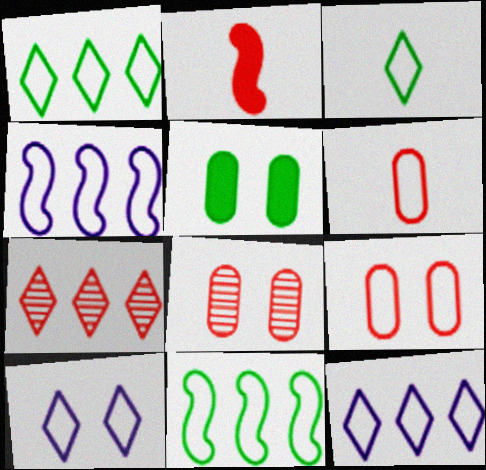[[2, 7, 9], 
[3, 4, 9], 
[6, 10, 11]]